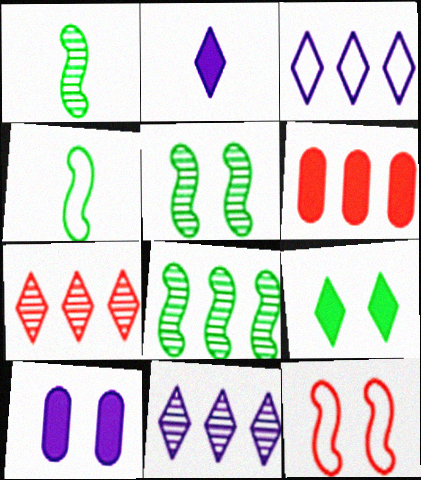[[1, 5, 8], 
[3, 6, 8], 
[4, 7, 10]]